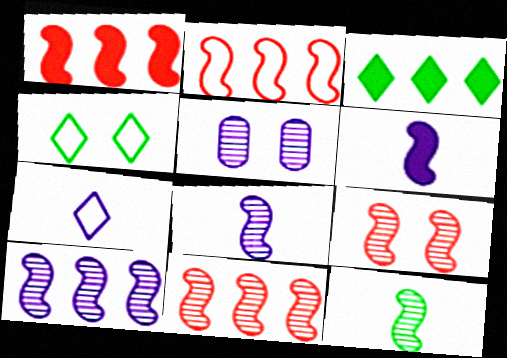[[1, 2, 11], 
[9, 10, 12]]